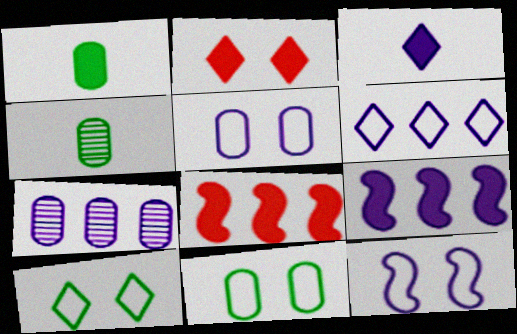[[1, 2, 9], 
[3, 7, 12], 
[6, 7, 9]]